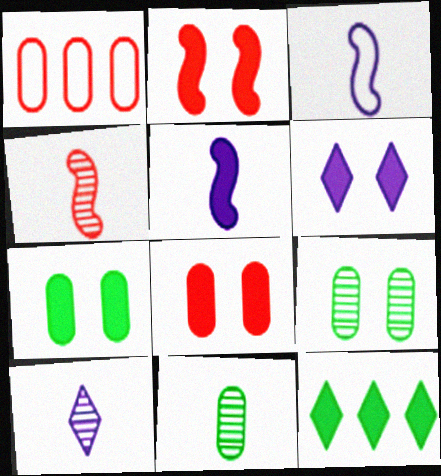[[2, 6, 7], 
[4, 10, 11], 
[5, 8, 12]]